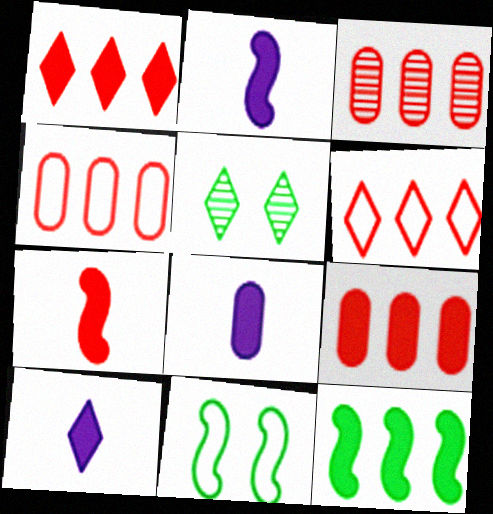[[2, 4, 5], 
[2, 8, 10], 
[3, 4, 9], 
[3, 10, 11], 
[5, 6, 10]]